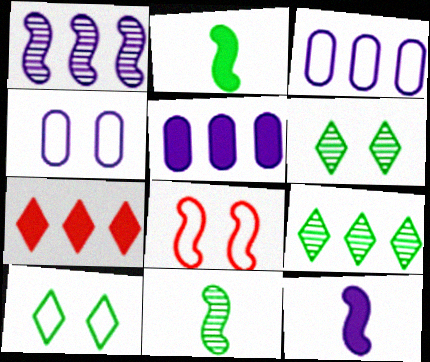[[1, 2, 8], 
[4, 7, 11], 
[4, 8, 10]]